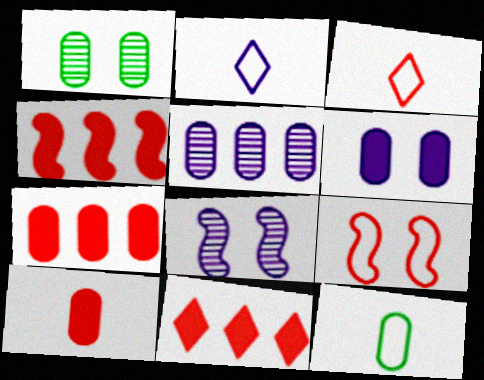[[1, 2, 4], 
[4, 7, 11], 
[8, 11, 12]]